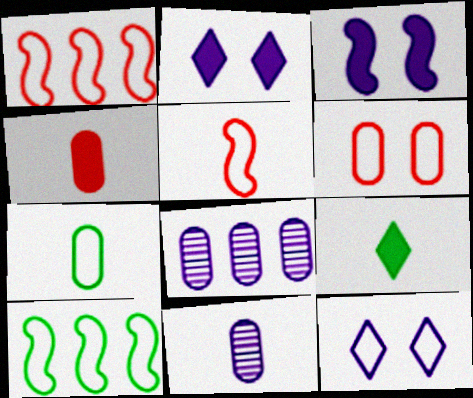[[1, 7, 12], 
[4, 7, 11], 
[5, 9, 11]]